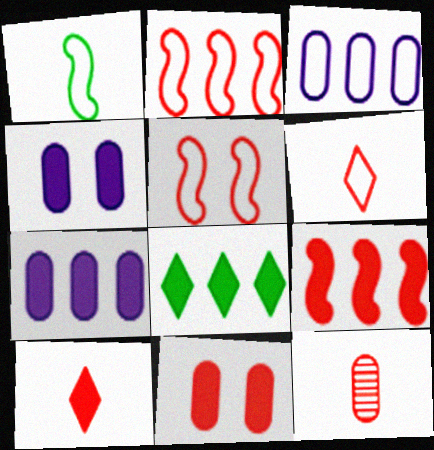[[7, 8, 9], 
[9, 10, 11]]